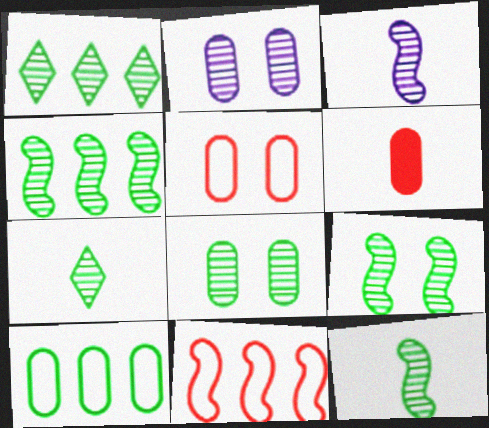[[1, 8, 12], 
[2, 6, 10], 
[4, 7, 8], 
[4, 9, 12]]